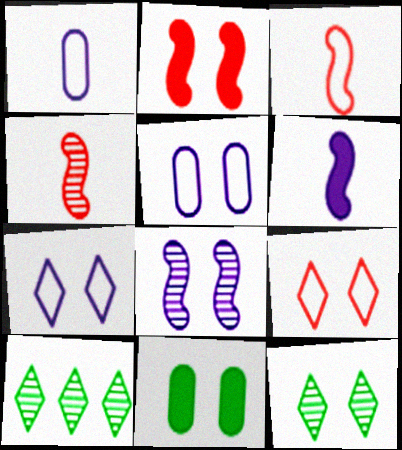[[1, 2, 10], 
[2, 5, 12], 
[8, 9, 11]]